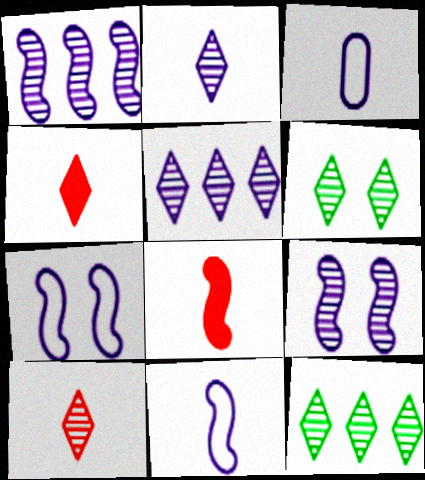[[5, 6, 10]]